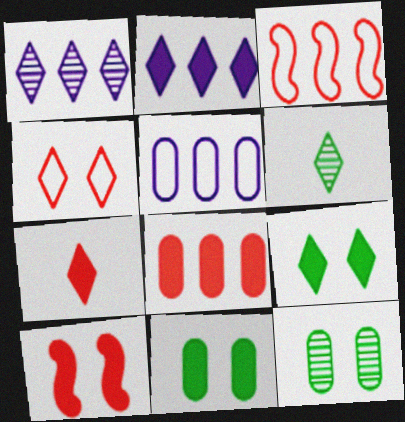[[2, 4, 6], 
[2, 7, 9], 
[5, 6, 10], 
[7, 8, 10]]